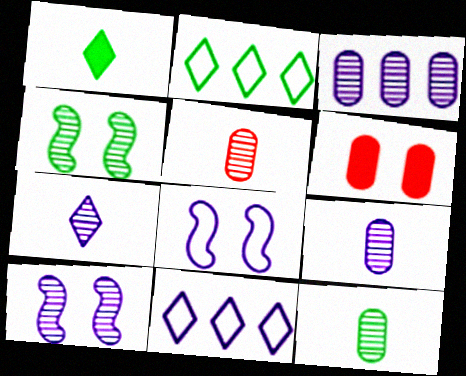[[3, 7, 10], 
[5, 9, 12]]